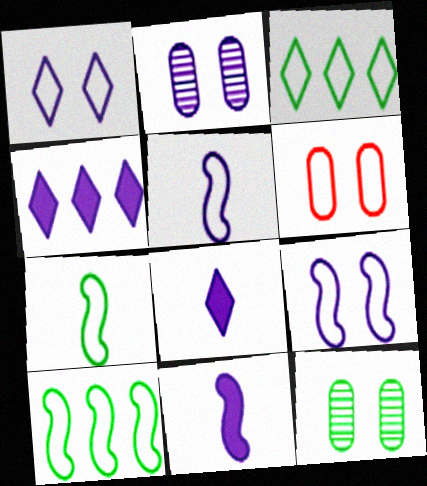[[2, 4, 5], 
[3, 5, 6]]